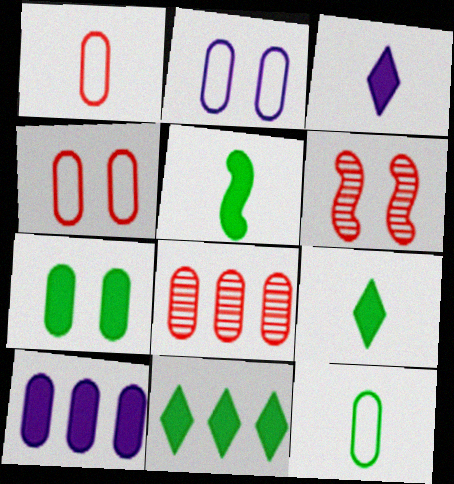[[5, 7, 11]]